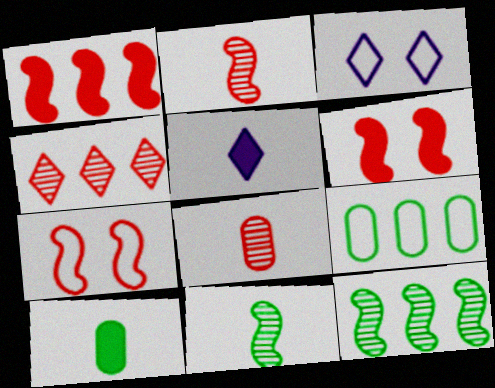[[1, 2, 7]]